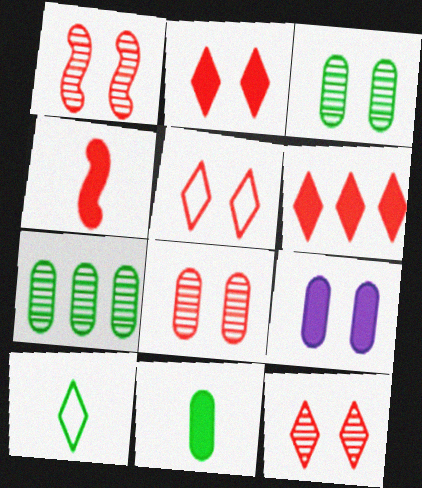[[1, 8, 12], 
[2, 5, 12]]